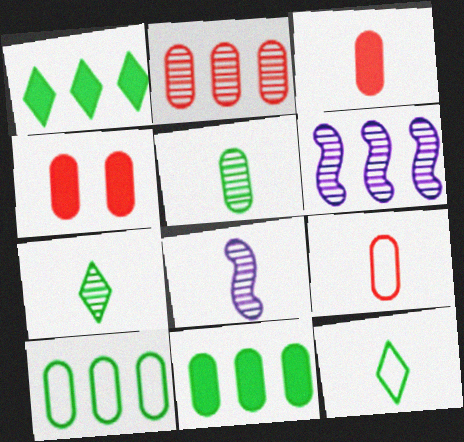[[2, 4, 9], 
[3, 8, 12], 
[4, 6, 12]]